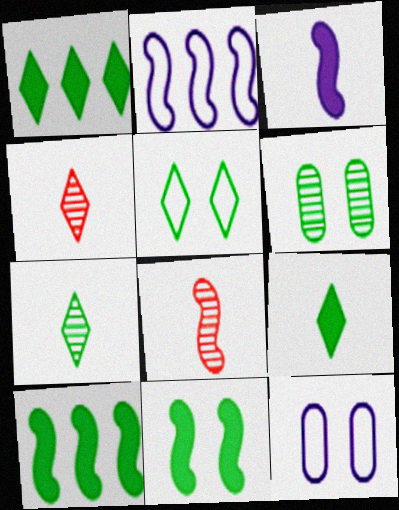[[1, 5, 7], 
[1, 8, 12], 
[2, 8, 11], 
[4, 10, 12], 
[5, 6, 11]]